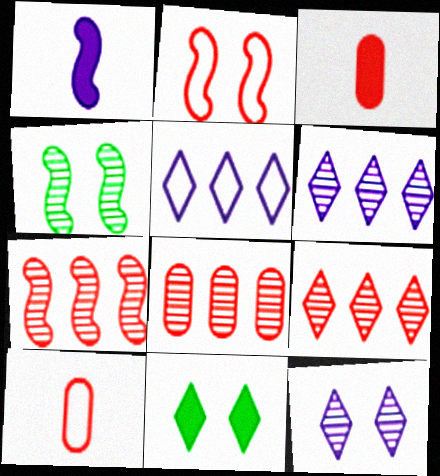[[2, 3, 9], 
[3, 4, 5], 
[7, 8, 9]]